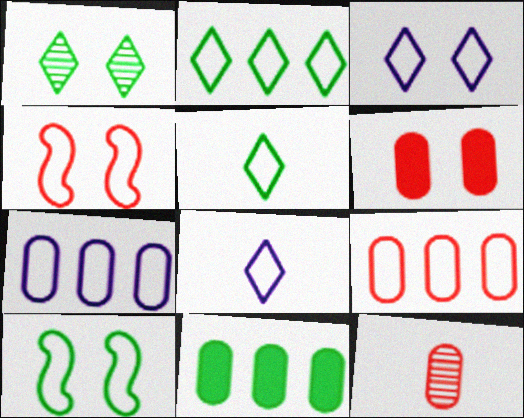[[4, 5, 7], 
[6, 9, 12], 
[8, 9, 10]]